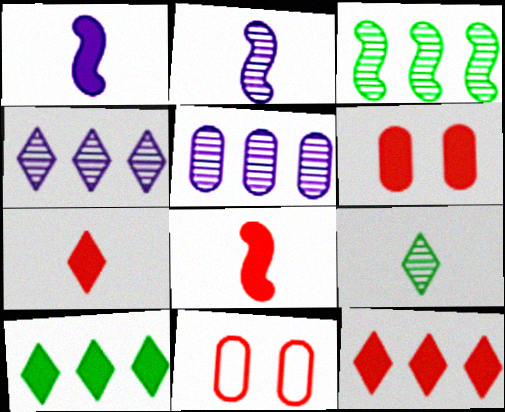[[1, 6, 10], 
[2, 10, 11], 
[6, 8, 12]]